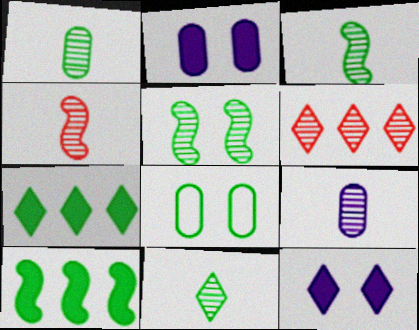[[1, 3, 11], 
[3, 7, 8], 
[4, 9, 11], 
[5, 6, 9], 
[8, 10, 11]]